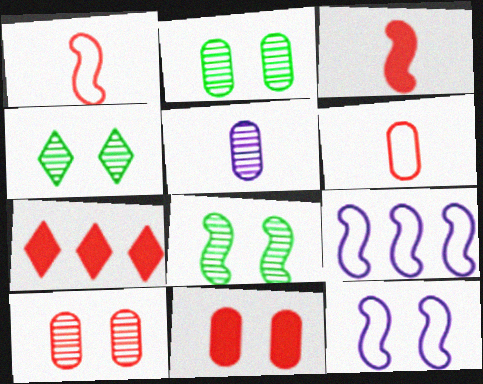[[1, 7, 10], 
[2, 4, 8], 
[3, 7, 11], 
[3, 8, 9], 
[4, 11, 12]]